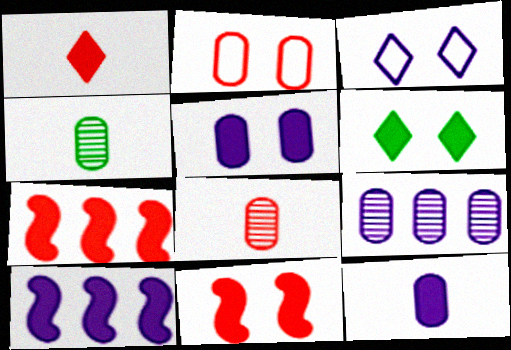[[3, 4, 7], 
[5, 6, 11], 
[6, 7, 12]]